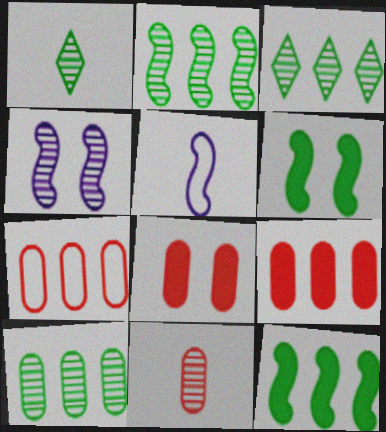[[2, 3, 10], 
[3, 4, 11], 
[3, 5, 8], 
[7, 8, 11]]